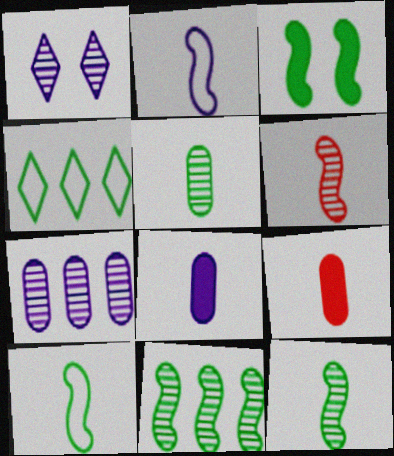[[3, 4, 5], 
[3, 10, 11]]